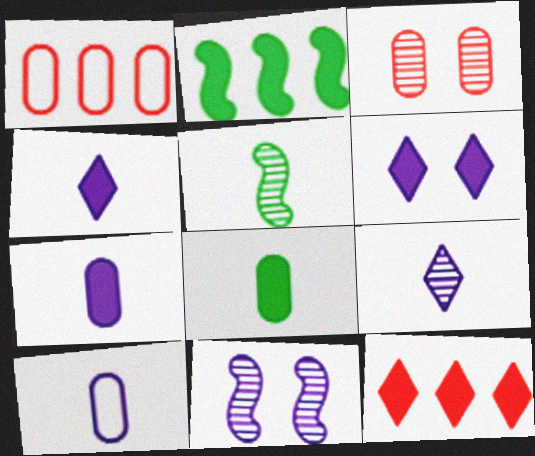[[1, 5, 6]]